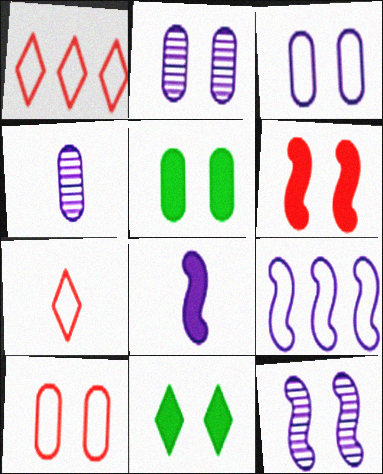[[2, 5, 10], 
[8, 9, 12], 
[10, 11, 12]]